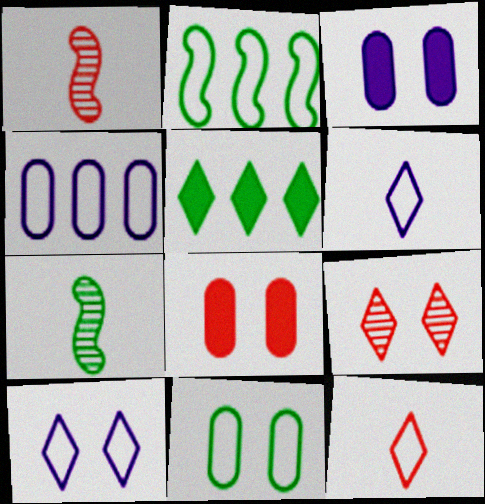[[5, 6, 9], 
[5, 7, 11]]